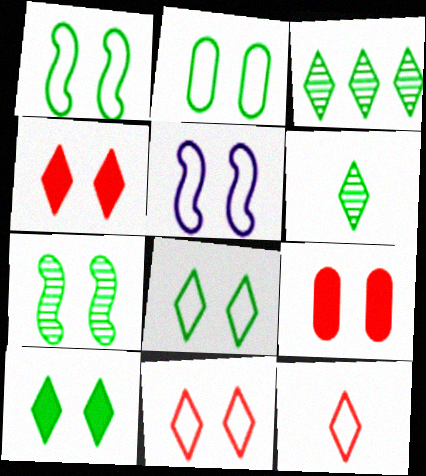[[1, 2, 8], 
[2, 5, 11], 
[2, 7, 10]]